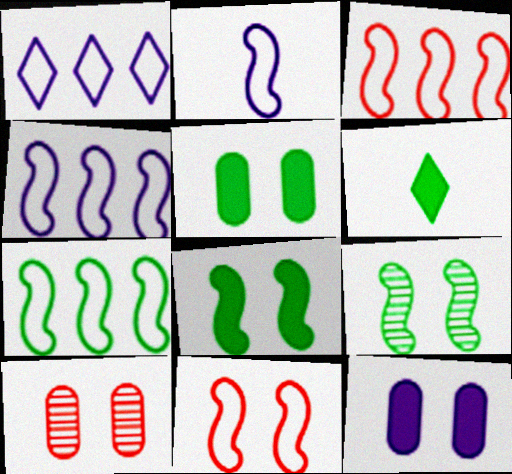[[2, 7, 11], 
[3, 4, 7], 
[4, 6, 10]]